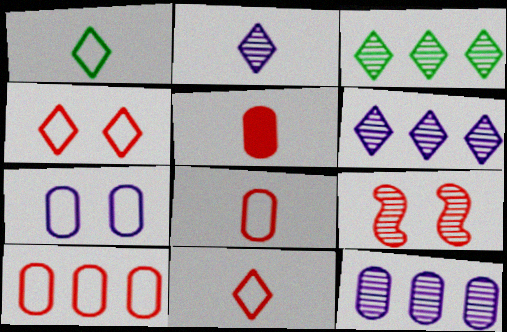[]